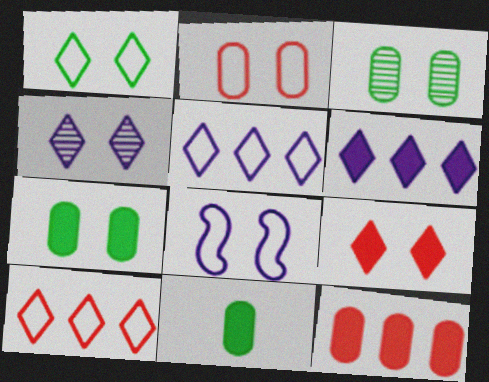[[1, 2, 8], 
[1, 4, 9], 
[3, 8, 9]]